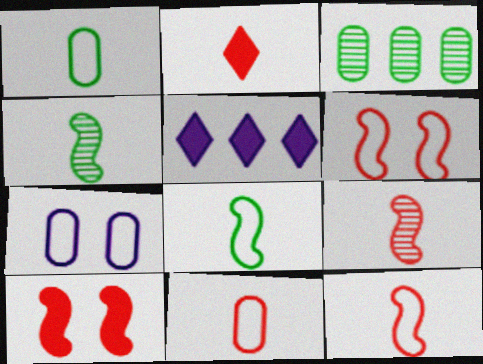[[2, 9, 11]]